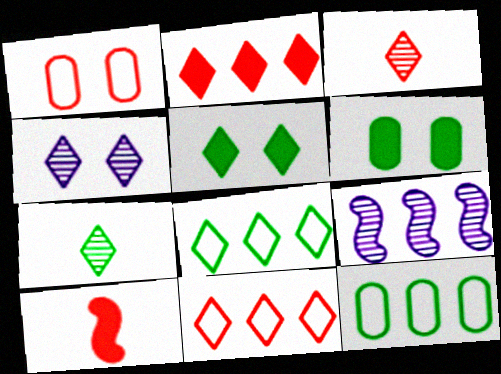[[2, 9, 12], 
[4, 10, 12], 
[5, 7, 8]]